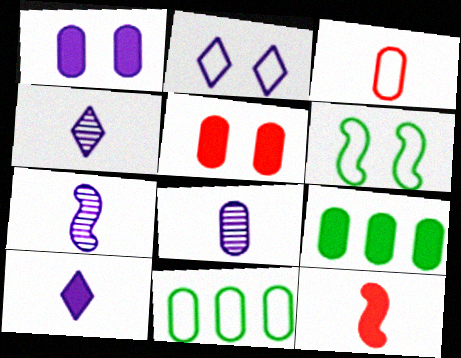[[4, 7, 8], 
[5, 8, 11]]